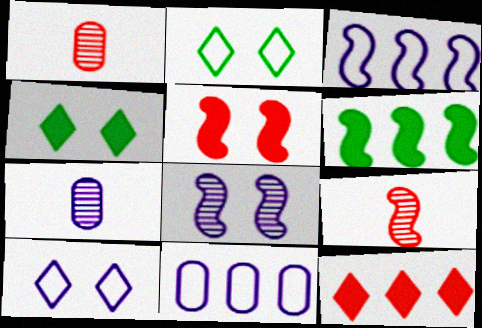[[1, 3, 4], 
[1, 6, 10], 
[4, 9, 11]]